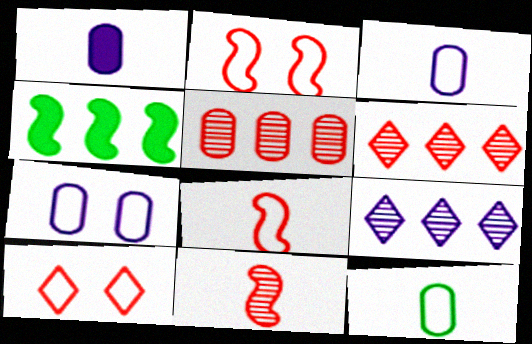[]